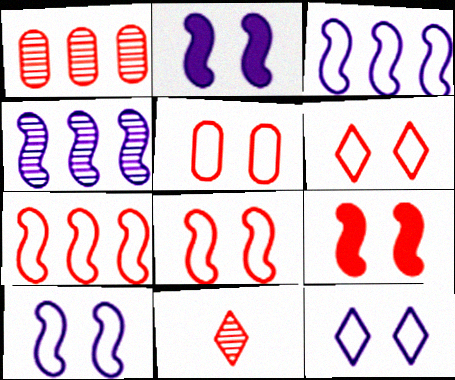[[5, 6, 8]]